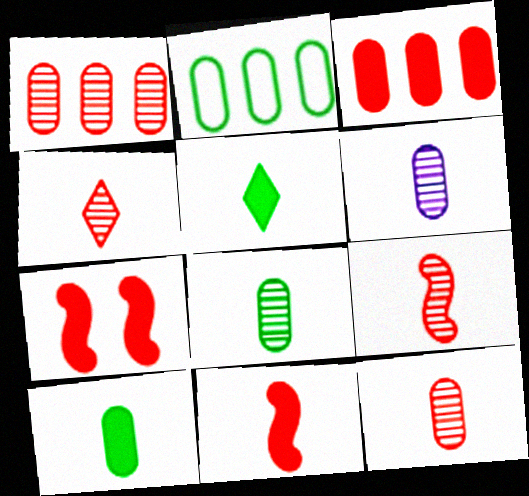[[4, 9, 12], 
[6, 8, 12]]